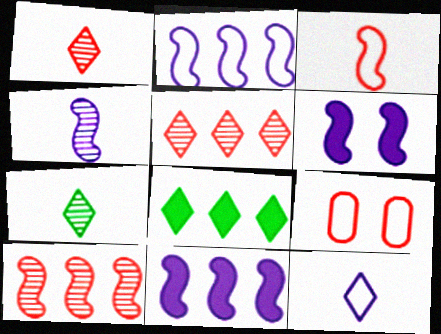[[2, 4, 6], 
[4, 8, 9], 
[7, 9, 11]]